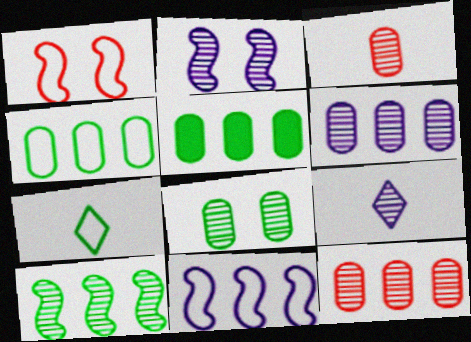[[1, 5, 9], 
[2, 6, 9], 
[3, 6, 8]]